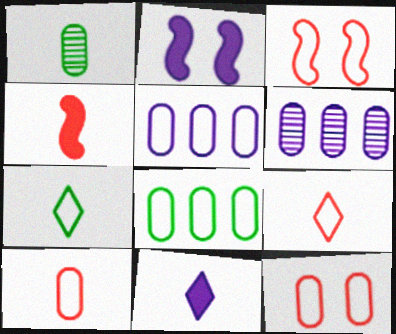[[3, 5, 7]]